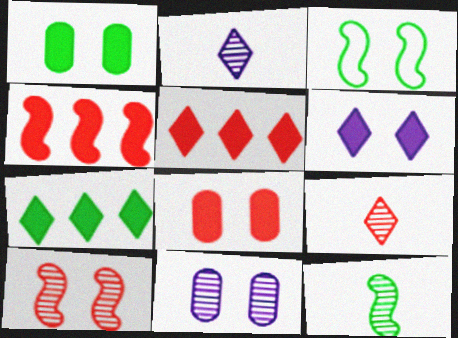[]